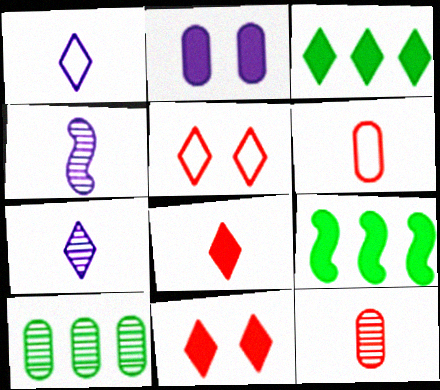[[2, 6, 10], 
[2, 8, 9], 
[3, 5, 7]]